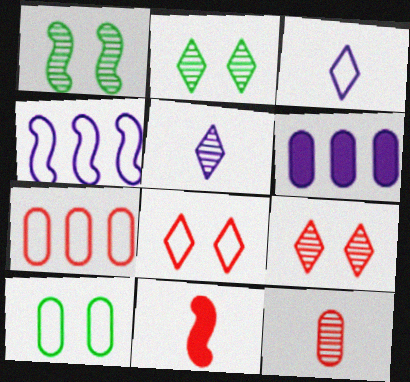[[1, 4, 11], 
[6, 10, 12], 
[7, 9, 11]]